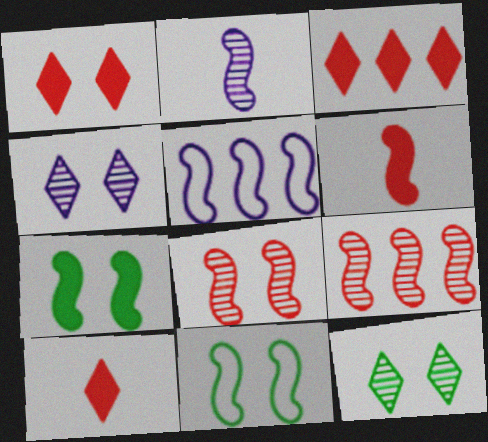[[1, 3, 10]]